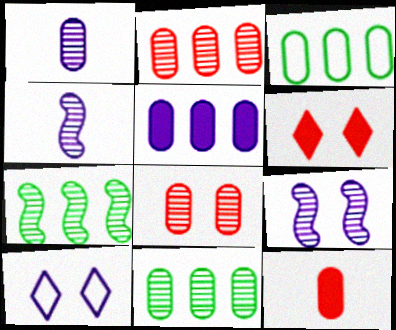[[1, 8, 11], 
[2, 3, 5], 
[3, 4, 6], 
[4, 5, 10], 
[7, 10, 12]]